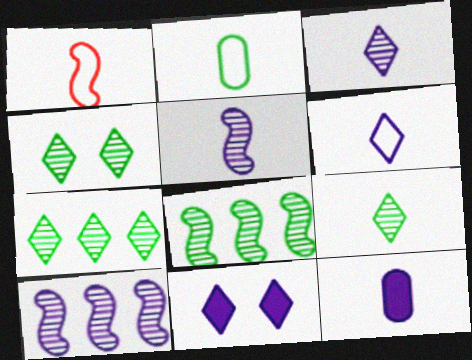[[1, 2, 6], 
[1, 9, 12], 
[4, 7, 9], 
[5, 6, 12]]